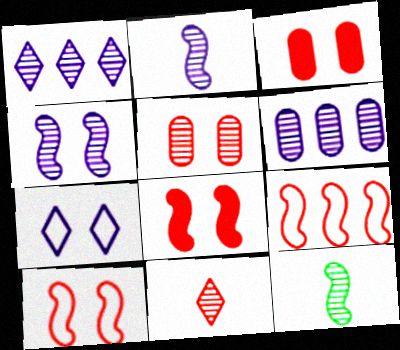[[1, 5, 12], 
[3, 9, 11]]